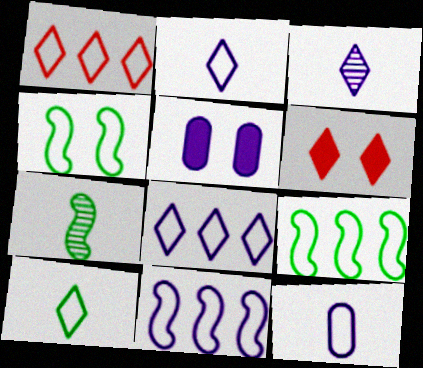[[1, 4, 12], 
[1, 5, 7], 
[3, 5, 11]]